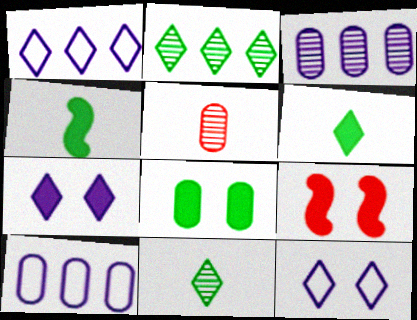[[5, 8, 10], 
[7, 8, 9], 
[9, 10, 11]]